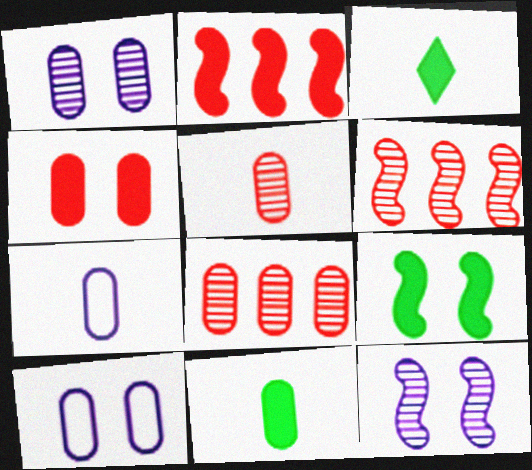[[3, 6, 10], 
[5, 7, 11], 
[8, 10, 11]]